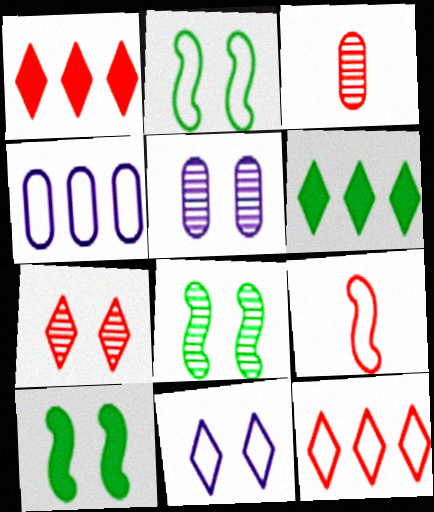[[2, 8, 10], 
[5, 6, 9], 
[5, 7, 8]]